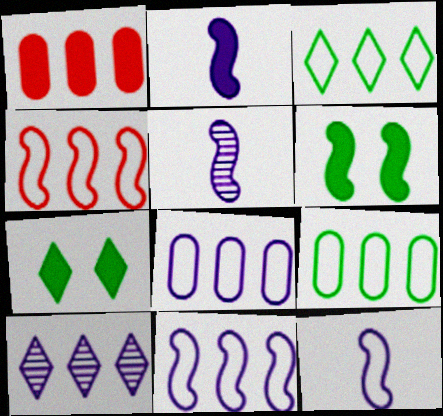[[1, 2, 7], 
[2, 5, 12], 
[3, 4, 8], 
[4, 5, 6]]